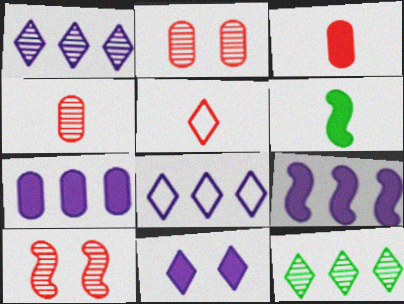[[2, 6, 8], 
[5, 11, 12]]